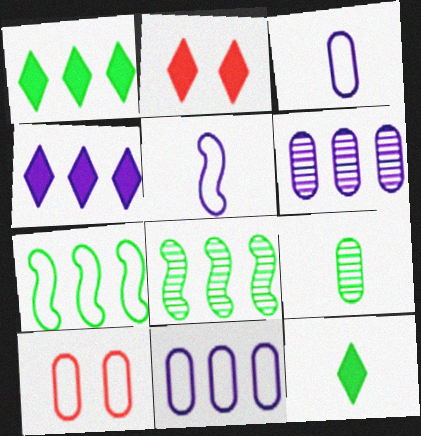[[2, 3, 8], 
[2, 4, 12]]